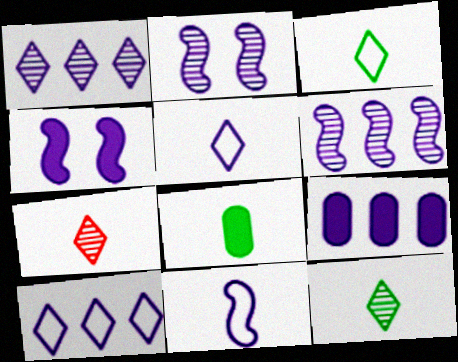[[2, 5, 9], 
[4, 6, 11], 
[6, 9, 10], 
[7, 8, 11]]